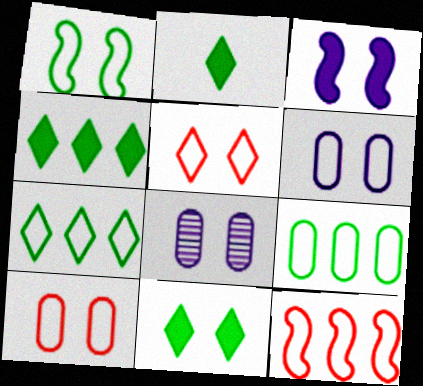[[1, 5, 6], 
[2, 4, 11], 
[2, 8, 12]]